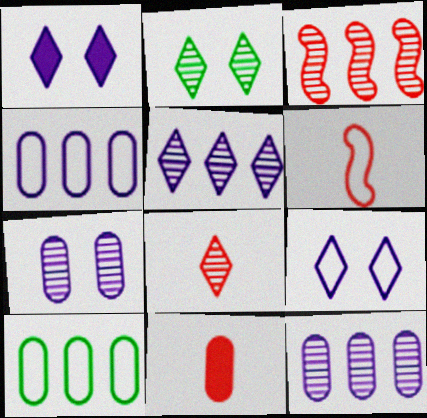[[2, 5, 8], 
[6, 8, 11], 
[6, 9, 10], 
[7, 10, 11]]